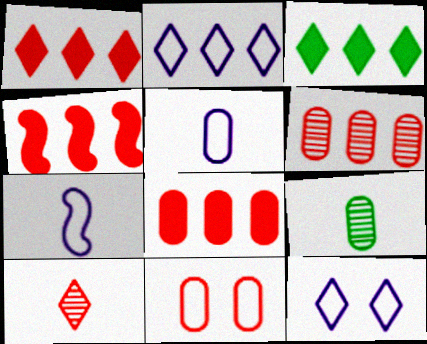[[1, 4, 8], 
[3, 10, 12], 
[4, 9, 12], 
[4, 10, 11]]